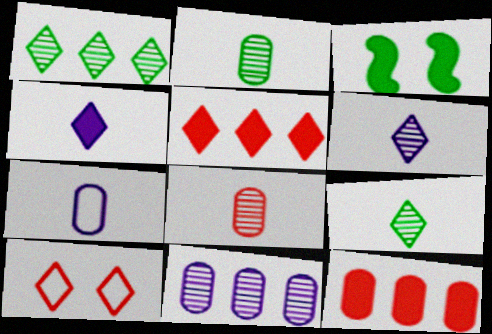[[1, 4, 10], 
[3, 4, 12]]